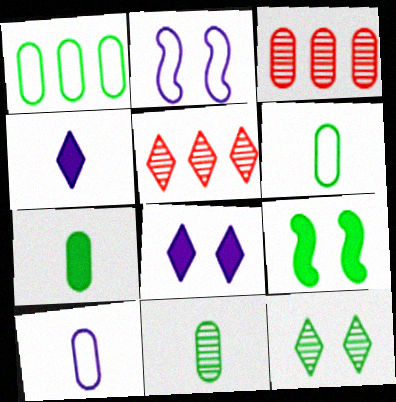[[2, 5, 7], 
[5, 9, 10], 
[6, 7, 11]]